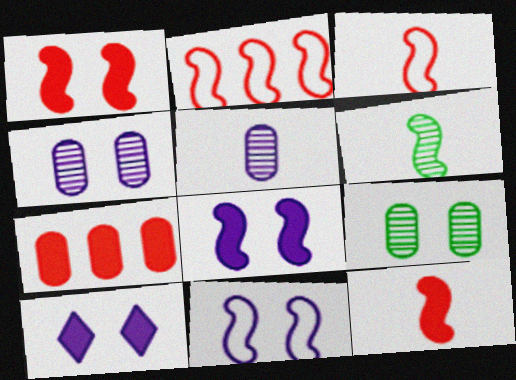[[2, 6, 8], 
[4, 10, 11]]